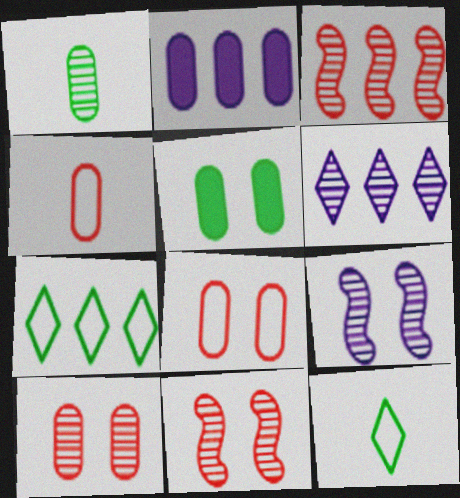[[1, 2, 8], 
[1, 6, 11], 
[2, 3, 7], 
[2, 11, 12]]